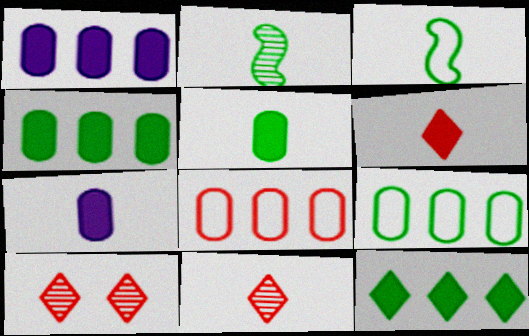[[1, 3, 10], 
[3, 7, 11]]